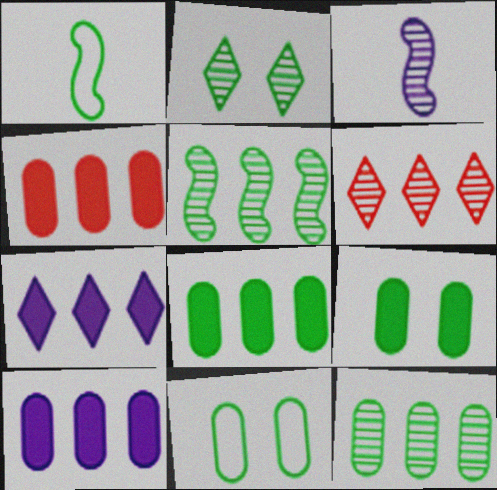[[1, 2, 8], 
[4, 8, 10]]